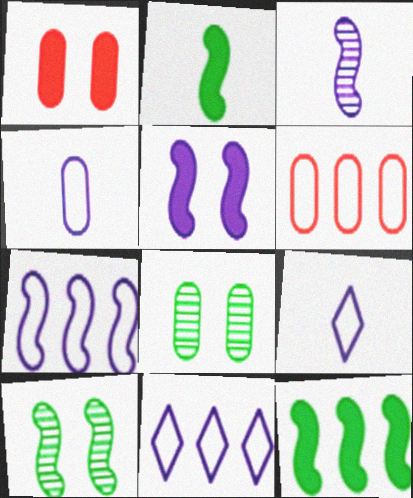[[3, 5, 7]]